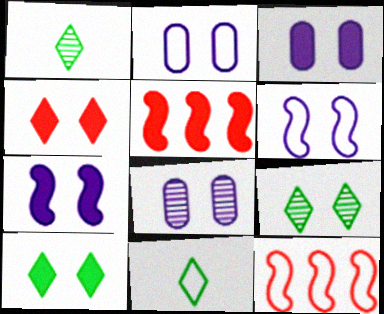[[1, 2, 5], 
[1, 3, 12], 
[2, 3, 8], 
[2, 11, 12], 
[5, 8, 11]]